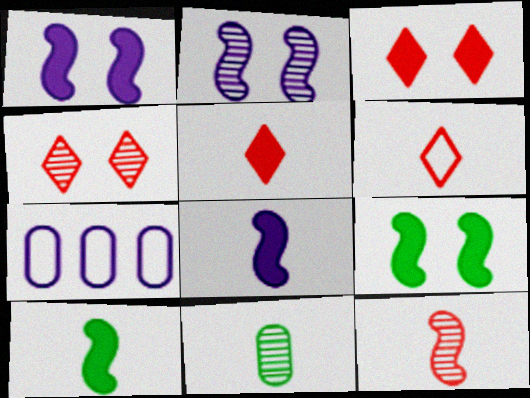[[4, 7, 10], 
[6, 8, 11]]